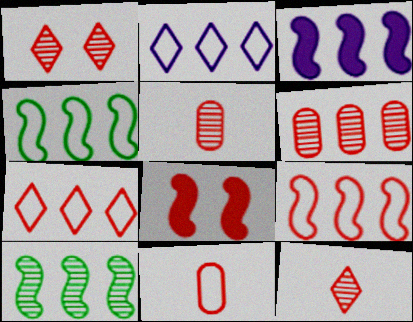[[3, 9, 10], 
[5, 7, 8]]